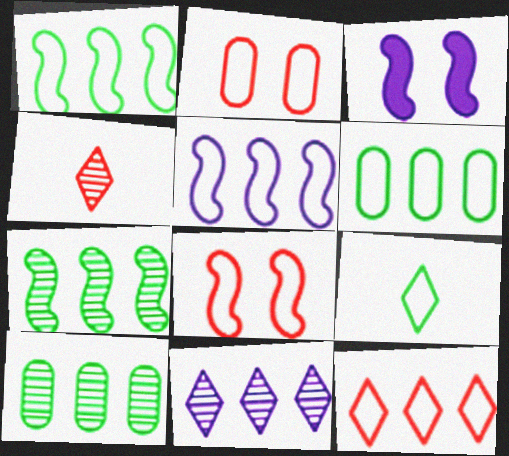[[2, 5, 9], 
[3, 4, 6], 
[5, 6, 12]]